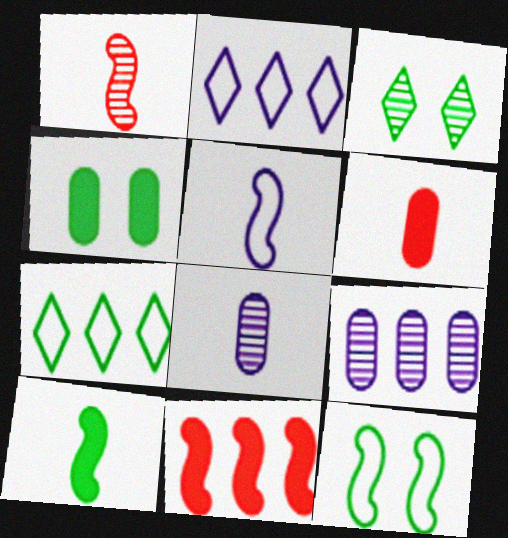[[1, 2, 4], 
[1, 3, 9], 
[1, 5, 10], 
[3, 4, 12], 
[7, 9, 11]]